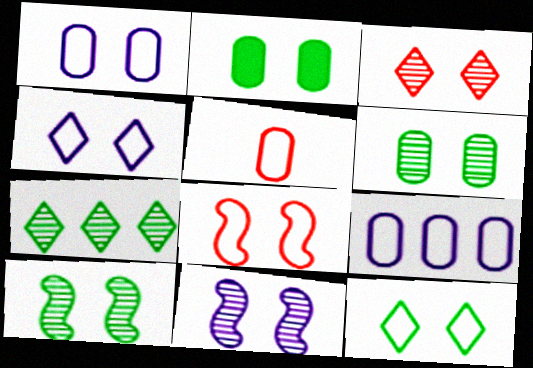[[1, 8, 12], 
[2, 10, 12], 
[3, 6, 11]]